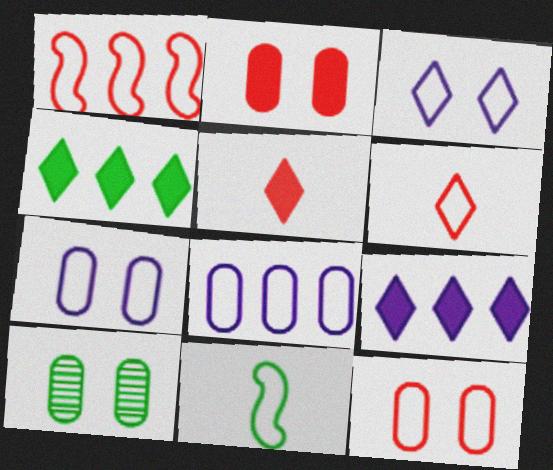[[1, 6, 12], 
[2, 7, 10], 
[4, 10, 11]]